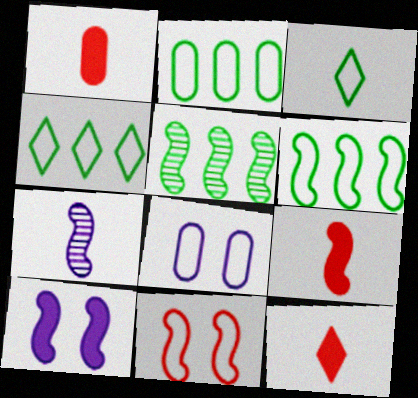[[1, 3, 7], 
[1, 9, 12], 
[2, 4, 6], 
[5, 8, 12]]